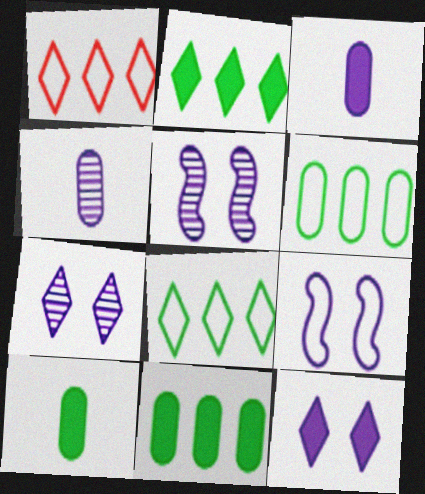[[1, 5, 10]]